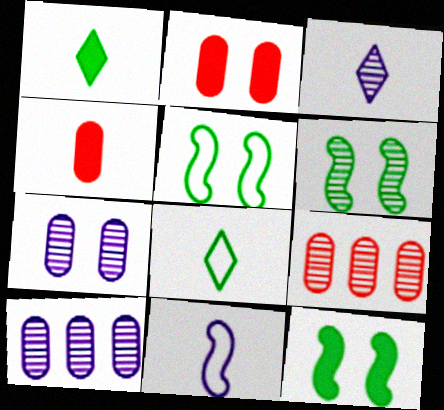[[3, 6, 9], 
[5, 6, 12]]